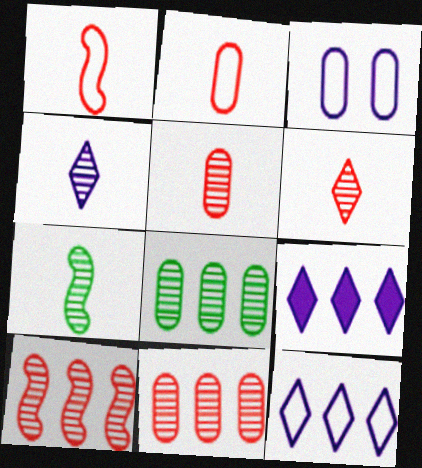[[4, 5, 7]]